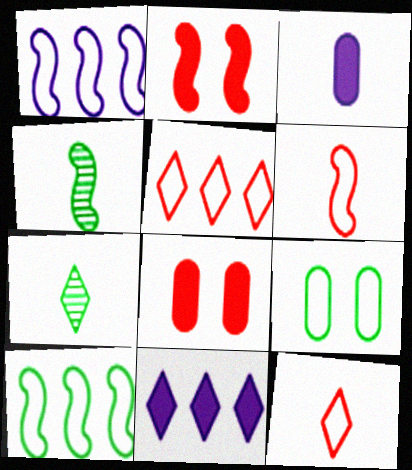[[1, 2, 4], 
[1, 7, 8], 
[1, 9, 12], 
[3, 4, 12], 
[3, 6, 7]]